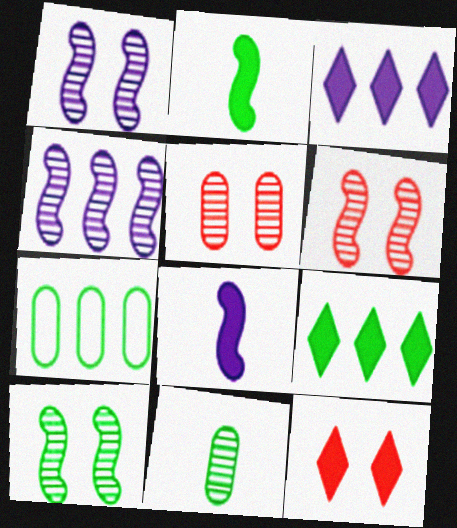[[1, 6, 10]]